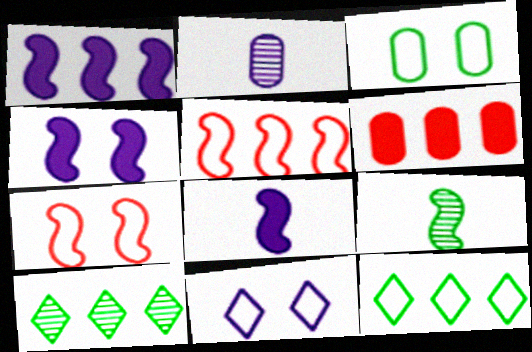[[1, 2, 11], 
[1, 4, 8], 
[1, 7, 9], 
[2, 3, 6], 
[3, 7, 11], 
[4, 5, 9], 
[6, 9, 11]]